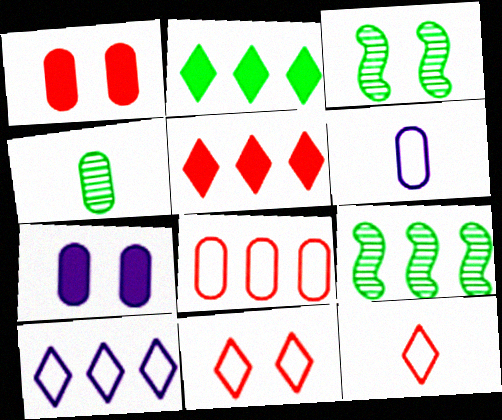[[3, 5, 6], 
[3, 7, 11], 
[4, 7, 8], 
[7, 9, 12]]